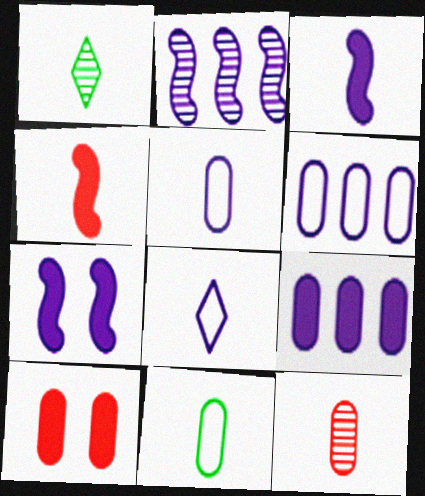[[1, 4, 5]]